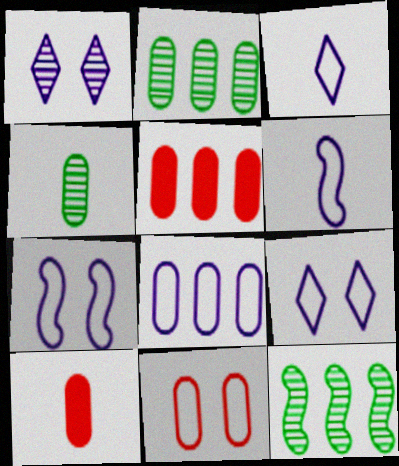[[2, 5, 8], 
[3, 7, 8], 
[6, 8, 9], 
[9, 10, 12]]